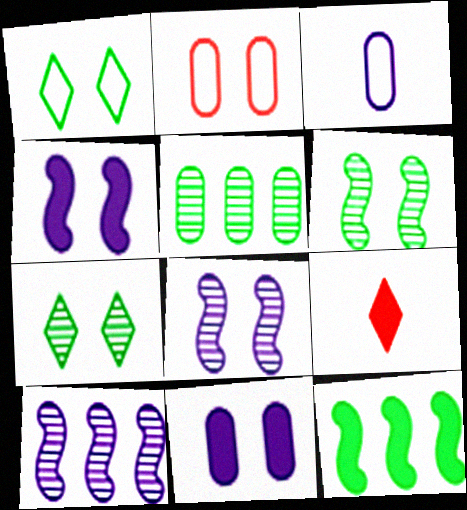[[2, 4, 7], 
[9, 11, 12]]